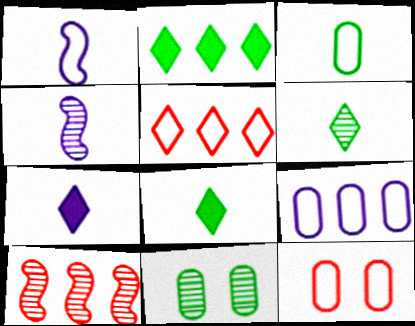[[2, 4, 12], 
[2, 9, 10], 
[3, 9, 12]]